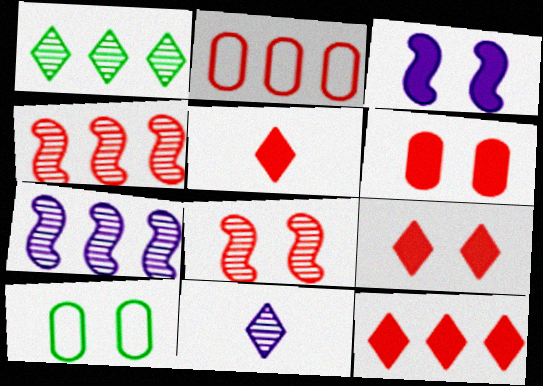[[2, 4, 12], 
[2, 5, 8], 
[5, 7, 10], 
[5, 9, 12]]